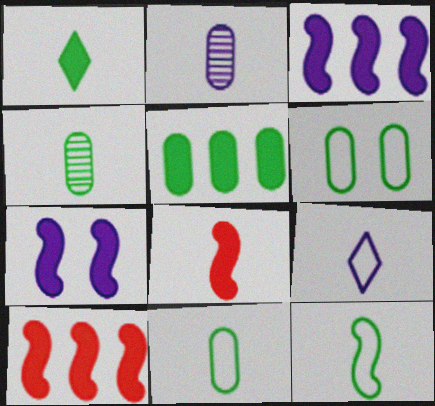[[1, 4, 12], 
[4, 5, 6], 
[4, 8, 9]]